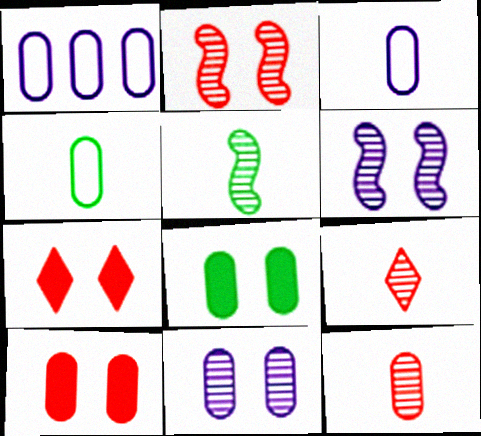[[1, 5, 7], 
[1, 8, 12]]